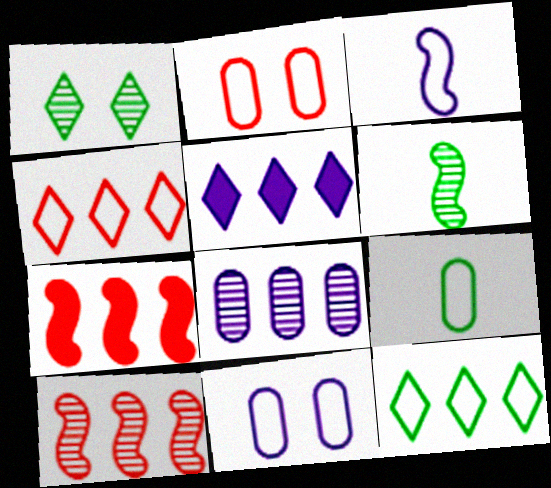[[2, 3, 12], 
[2, 5, 6], 
[7, 8, 12]]